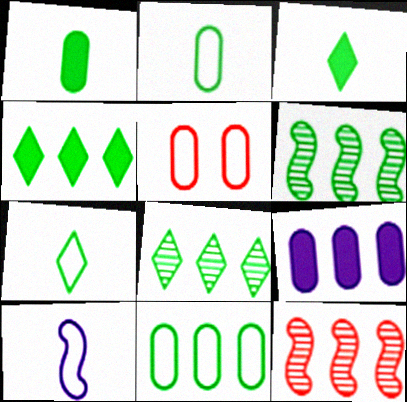[[4, 6, 11]]